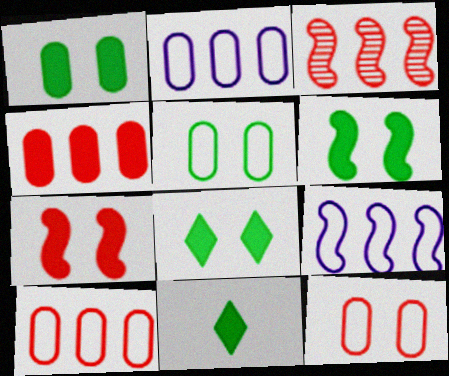[[1, 6, 8]]